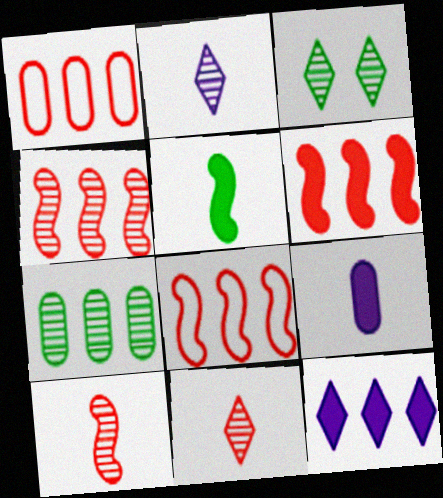[[3, 8, 9], 
[4, 6, 8], 
[7, 8, 12]]